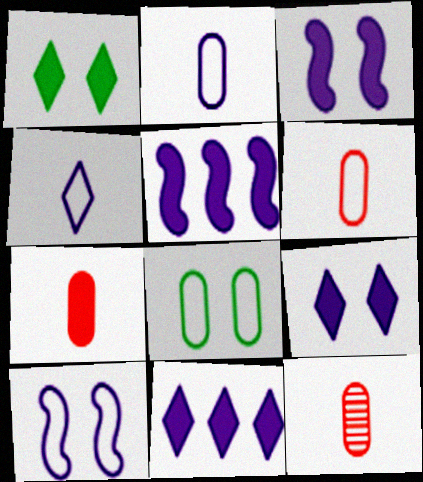[[1, 5, 7], 
[6, 7, 12]]